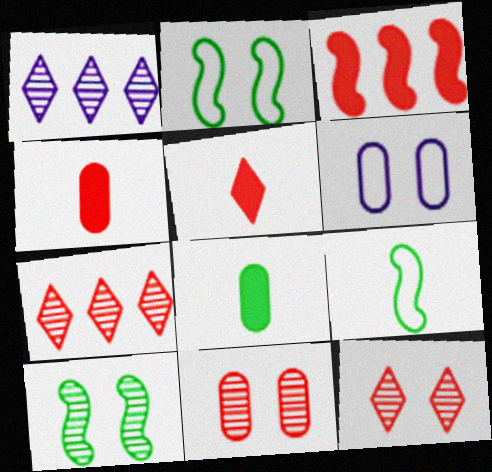[[1, 2, 4]]